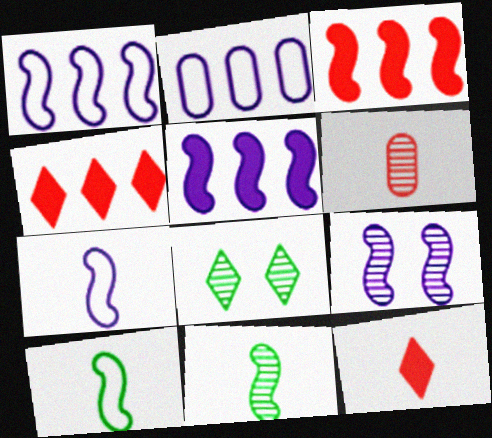[[3, 9, 10], 
[5, 7, 9]]